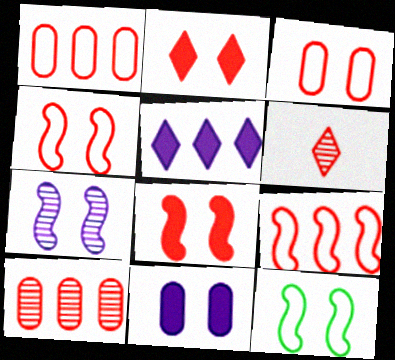[[1, 6, 8], 
[7, 8, 12]]